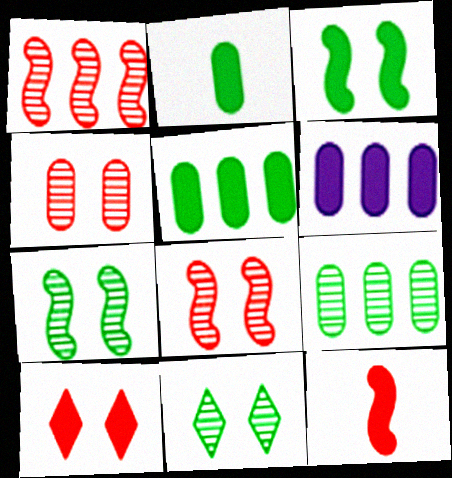[]